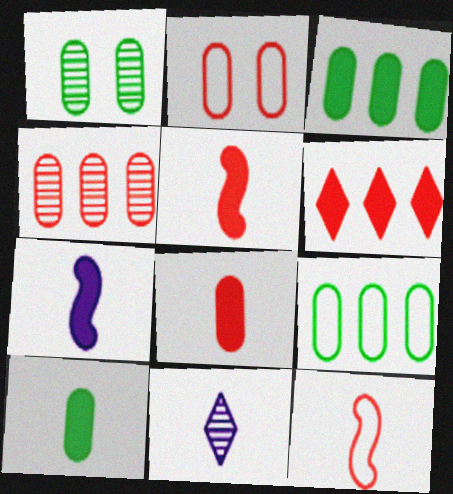[[1, 9, 10], 
[2, 4, 8], 
[10, 11, 12]]